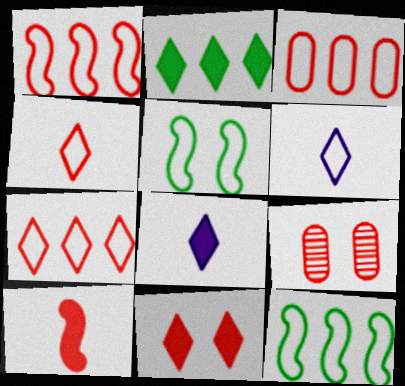[[1, 3, 7], 
[2, 8, 11], 
[3, 5, 6], 
[7, 9, 10], 
[8, 9, 12]]